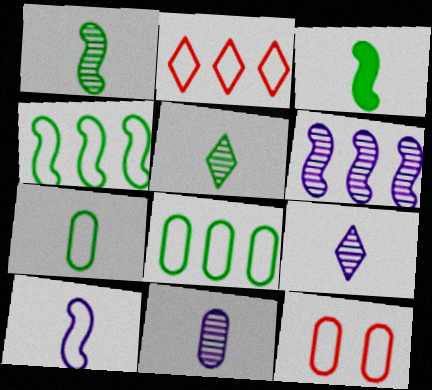[[3, 5, 7]]